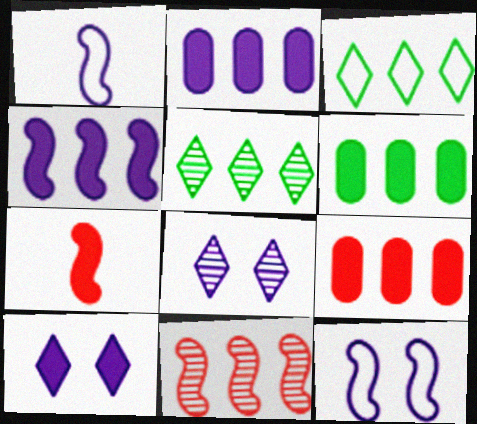[[1, 2, 8], 
[2, 3, 11], 
[2, 6, 9], 
[6, 7, 10]]